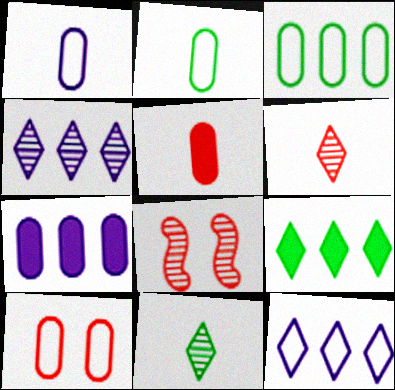[[1, 3, 10], 
[1, 8, 9]]